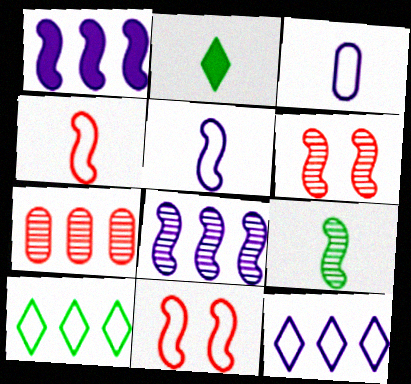[[1, 7, 10], 
[1, 9, 11], 
[3, 10, 11], 
[6, 8, 9]]